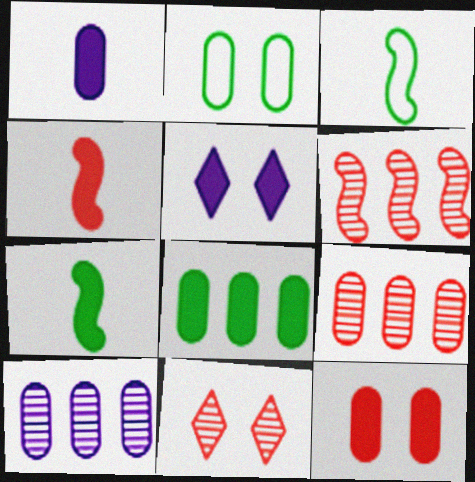[[1, 2, 9], 
[1, 8, 12], 
[3, 5, 9], 
[4, 5, 8]]